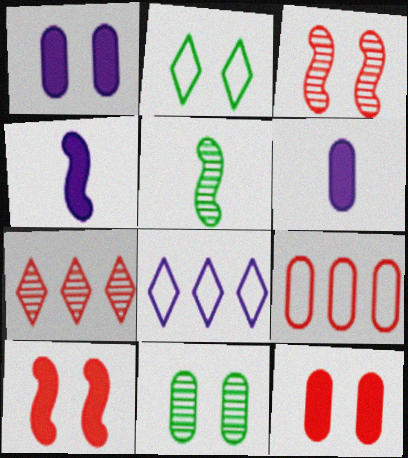[[1, 2, 3], 
[5, 8, 12], 
[6, 9, 11]]